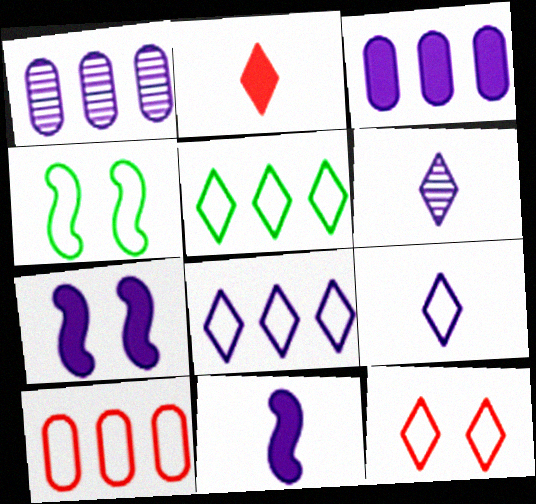[[1, 2, 4], 
[1, 7, 9], 
[4, 9, 10], 
[5, 9, 12]]